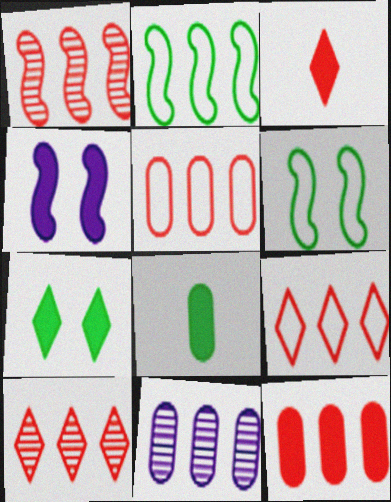[[1, 9, 12], 
[3, 6, 11]]